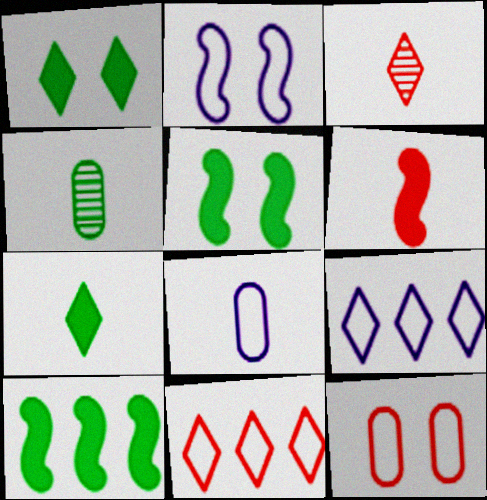[[1, 3, 9], 
[2, 8, 9]]